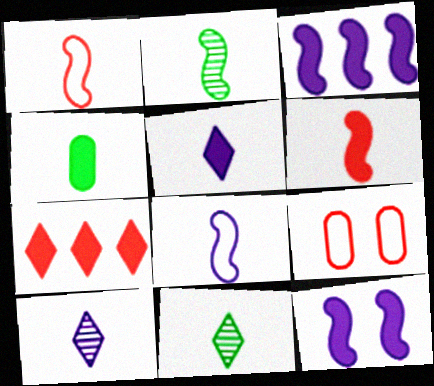[[1, 4, 10], 
[2, 6, 8], 
[3, 9, 11], 
[4, 5, 6], 
[4, 7, 12]]